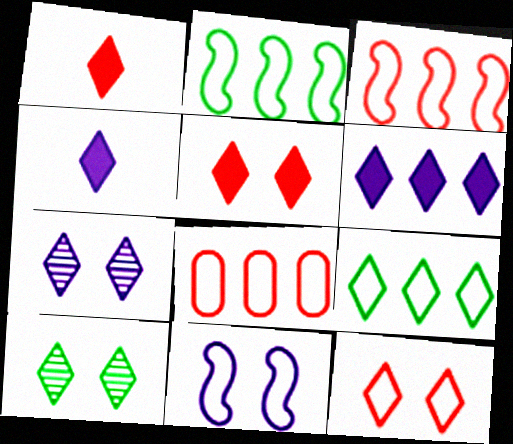[[1, 7, 9]]